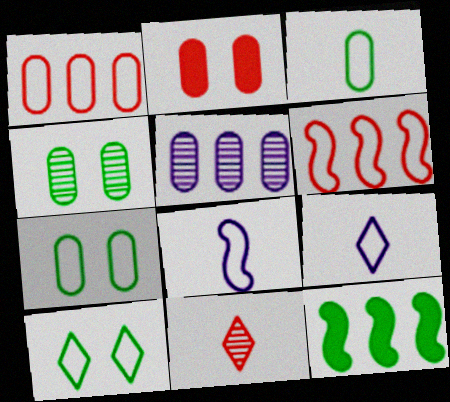[[1, 8, 10], 
[2, 3, 5], 
[2, 6, 11], 
[6, 7, 9]]